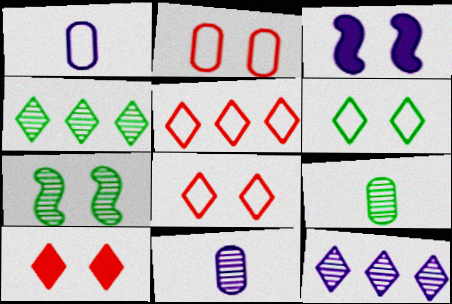[[1, 3, 12], 
[3, 5, 9], 
[4, 7, 9]]